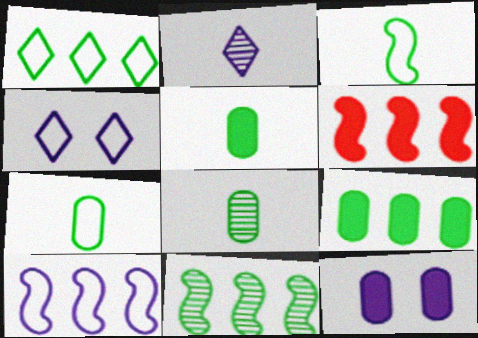[[1, 9, 11], 
[2, 10, 12], 
[4, 6, 8], 
[5, 7, 8], 
[6, 10, 11]]